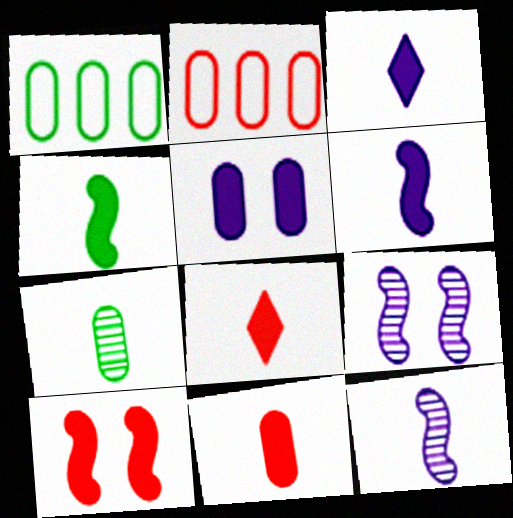[[1, 8, 9], 
[2, 5, 7], 
[3, 4, 11]]